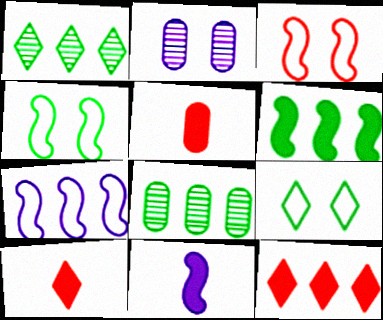[[7, 8, 12]]